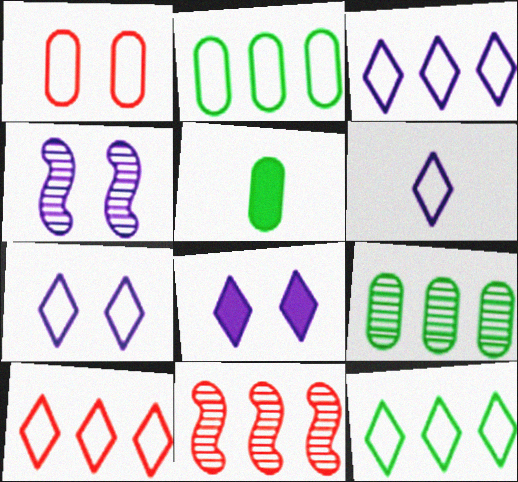[[3, 6, 7], 
[3, 10, 12], 
[4, 5, 10], 
[5, 7, 11]]